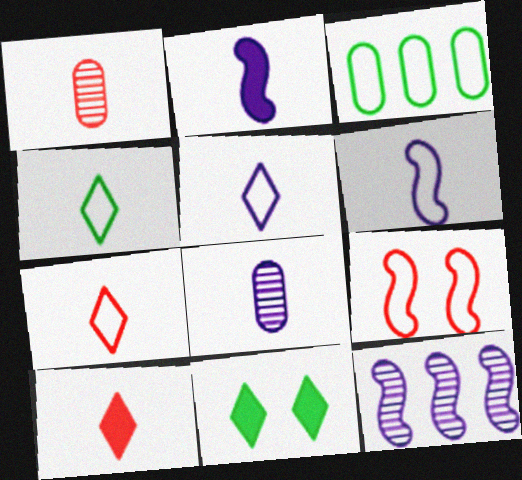[[1, 2, 4], 
[2, 5, 8], 
[3, 5, 9], 
[4, 5, 7]]